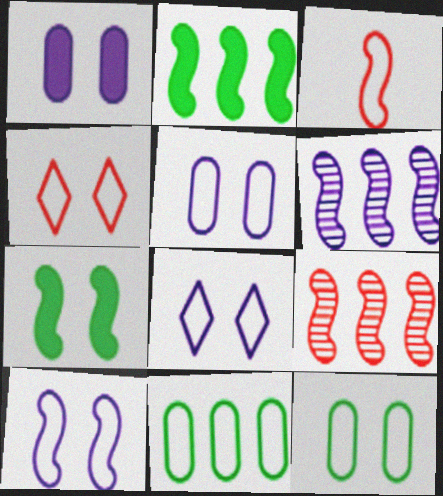[[3, 6, 7], 
[3, 8, 11], 
[4, 10, 12], 
[5, 8, 10]]